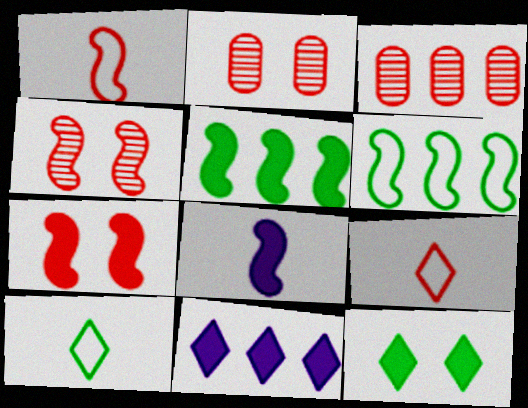[[3, 6, 11], 
[3, 7, 9], 
[4, 6, 8], 
[5, 7, 8]]